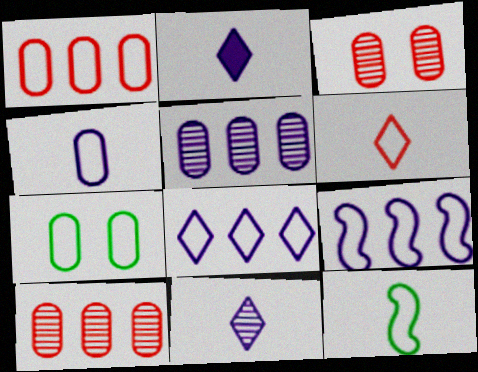[[1, 4, 7], 
[4, 6, 12], 
[6, 7, 9]]